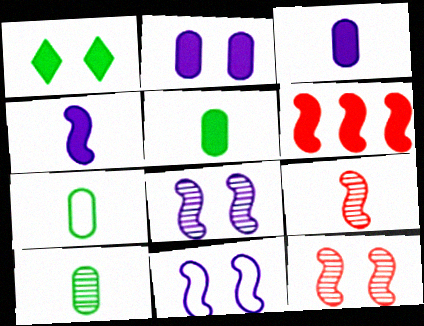[[1, 3, 6], 
[5, 7, 10]]